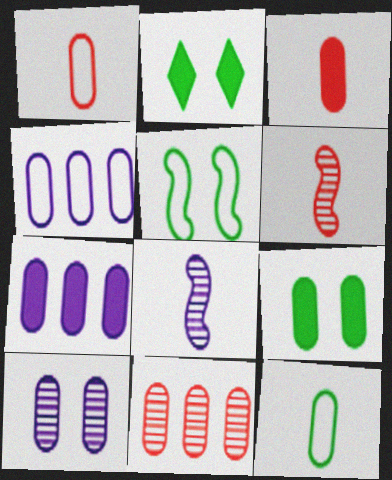[[2, 4, 6], 
[3, 7, 9]]